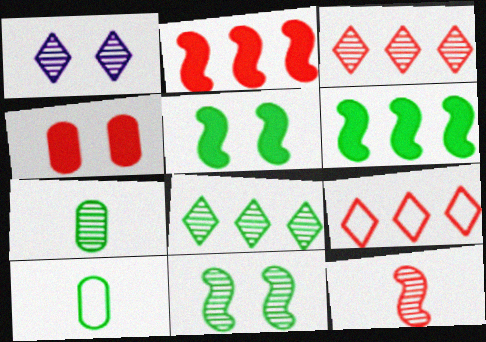[[1, 2, 10], 
[4, 9, 12], 
[5, 8, 10], 
[7, 8, 11]]